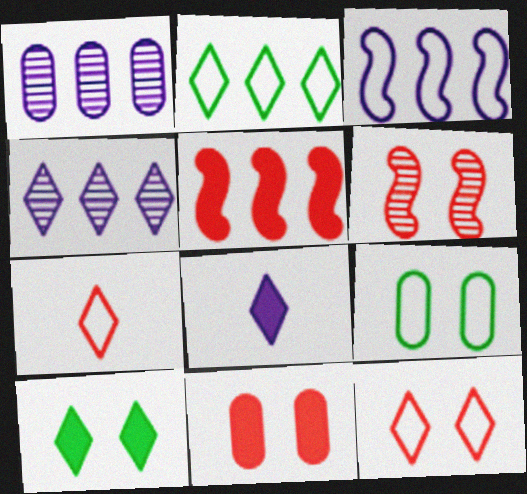[[1, 2, 5], 
[3, 7, 9], 
[4, 7, 10], 
[6, 11, 12]]